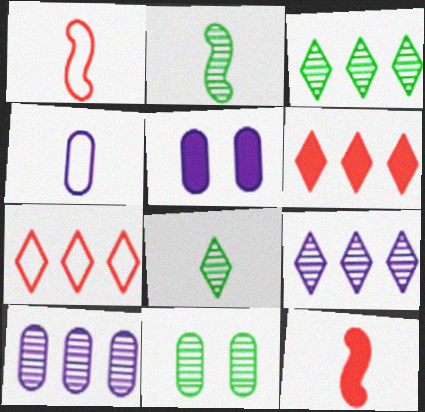[[1, 3, 5], 
[2, 3, 11], 
[2, 5, 7], 
[4, 5, 10], 
[4, 8, 12]]